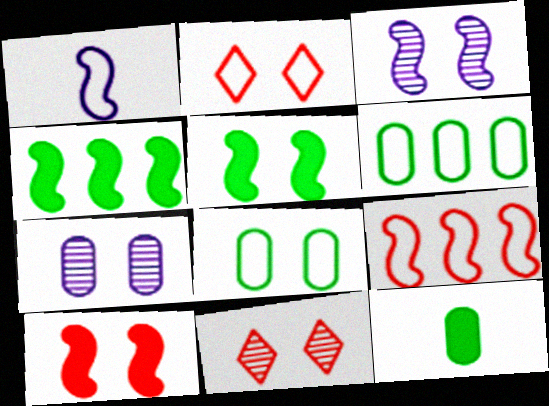[[1, 2, 6], 
[2, 5, 7]]